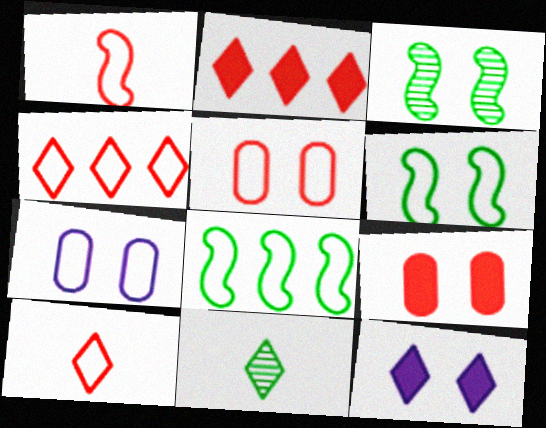[[1, 4, 5], 
[3, 5, 12], 
[4, 11, 12], 
[7, 8, 10]]